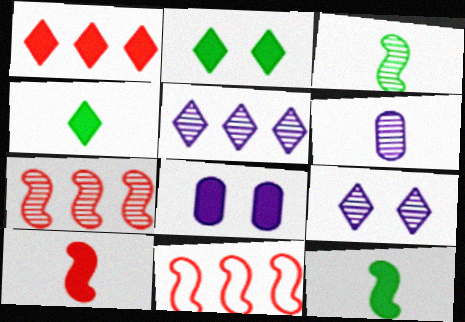[[1, 8, 12], 
[2, 6, 11]]